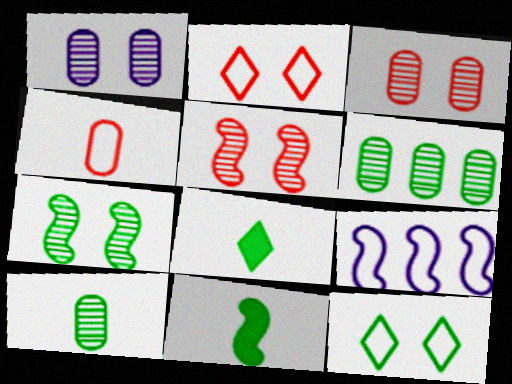[[3, 8, 9], 
[4, 9, 12], 
[5, 9, 11], 
[6, 11, 12]]